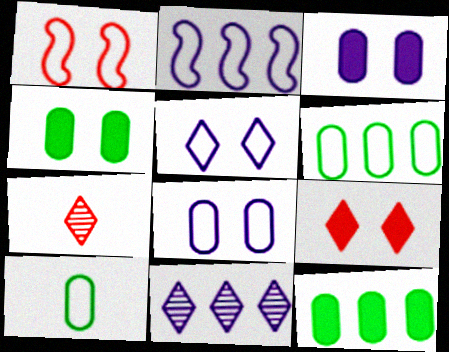[[2, 4, 7]]